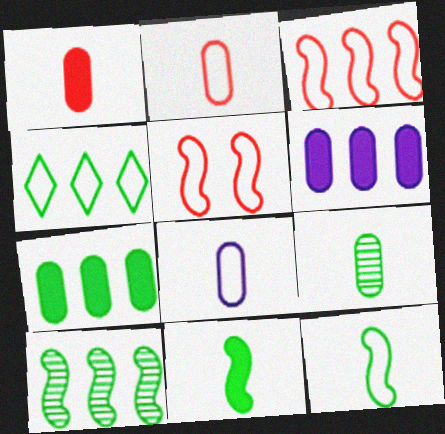[[1, 8, 9], 
[4, 5, 8], 
[4, 7, 10]]